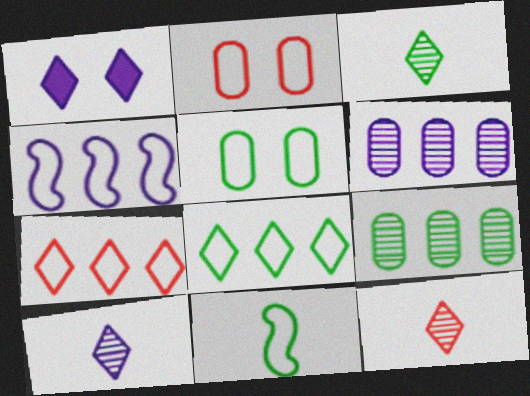[[1, 3, 7], 
[1, 8, 12], 
[3, 10, 12], 
[5, 8, 11]]